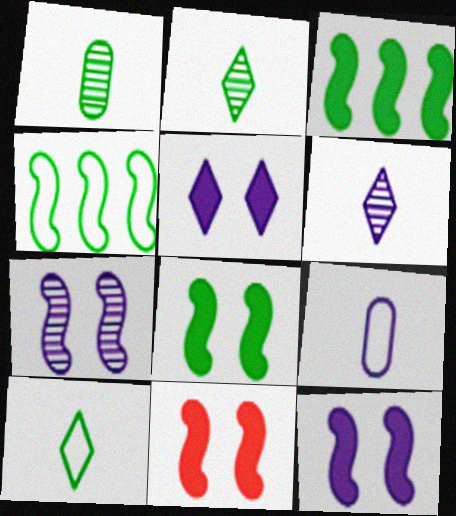[[8, 11, 12]]